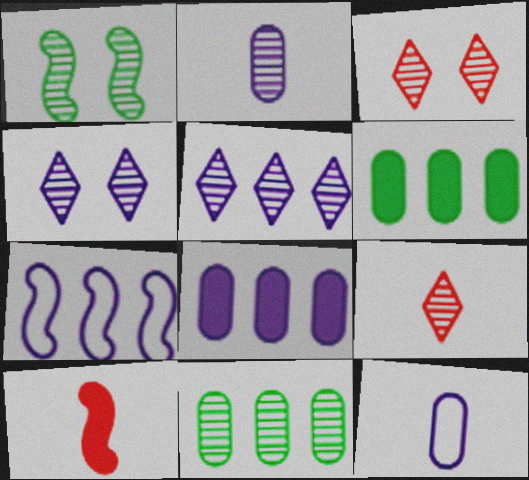[[1, 7, 10], 
[5, 7, 8]]